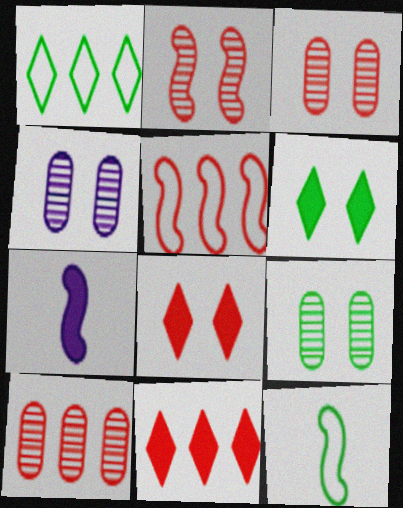[[1, 3, 7], 
[3, 4, 9], 
[4, 11, 12], 
[5, 10, 11]]